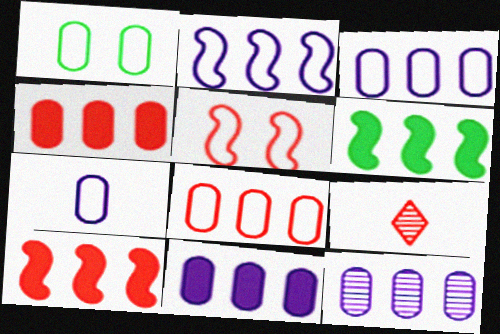[[1, 7, 8], 
[3, 11, 12], 
[4, 5, 9]]